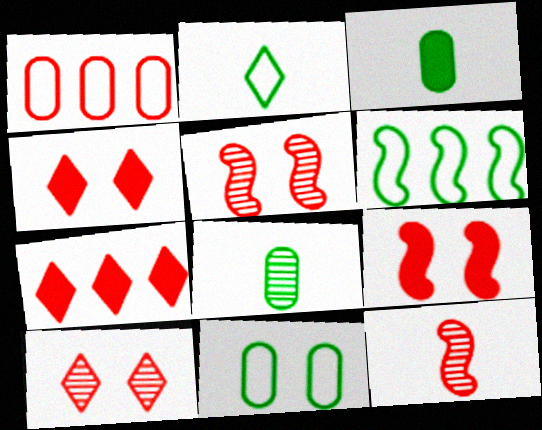[[1, 4, 12], 
[2, 6, 11]]